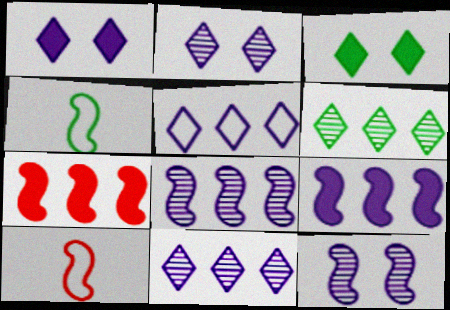[[4, 7, 12]]